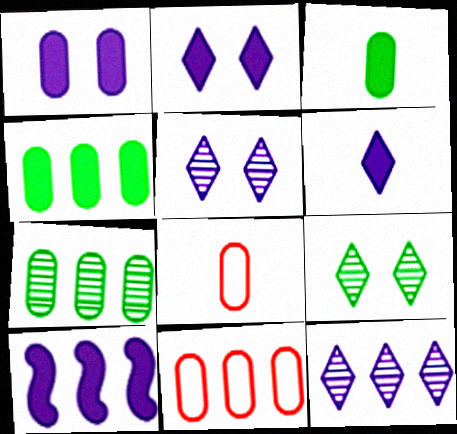[[1, 6, 10], 
[1, 7, 8], 
[8, 9, 10]]